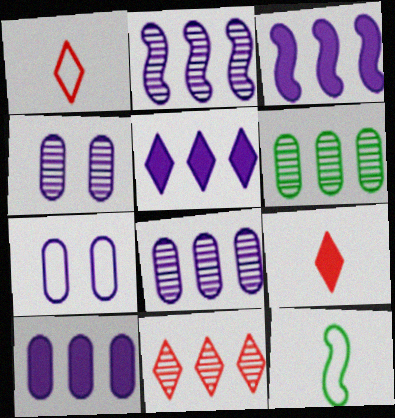[[2, 6, 11], 
[3, 5, 10]]